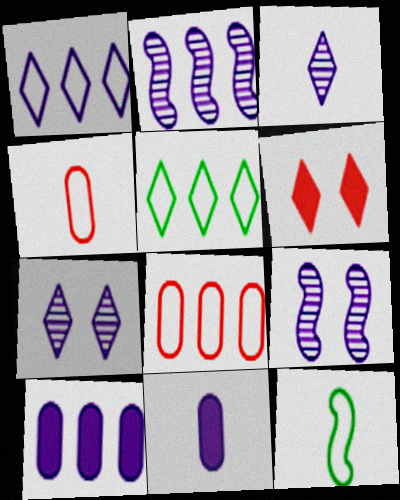[[1, 2, 10], 
[1, 9, 11], 
[3, 5, 6]]